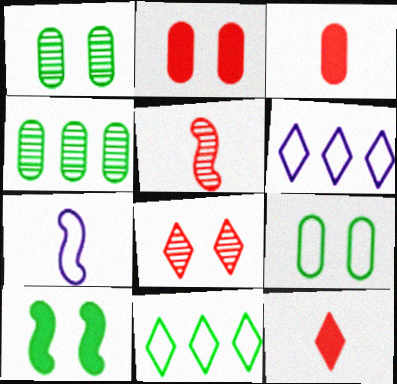[]